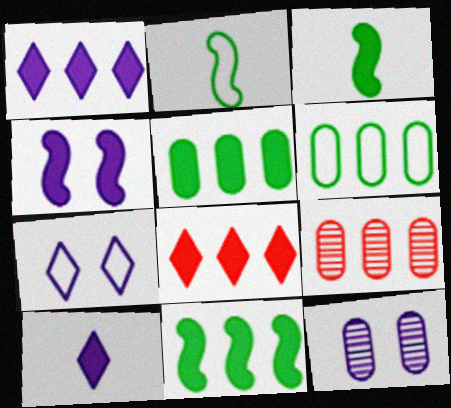[[2, 8, 12], 
[3, 7, 9], 
[4, 7, 12]]